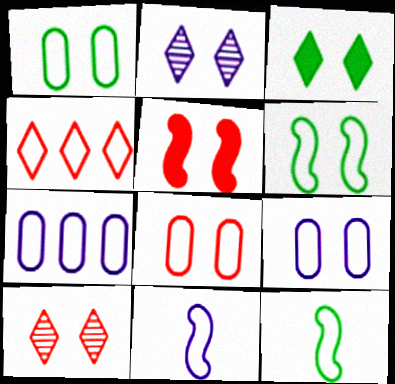[[1, 2, 5], 
[1, 4, 11], 
[1, 8, 9], 
[4, 9, 12], 
[5, 8, 10]]